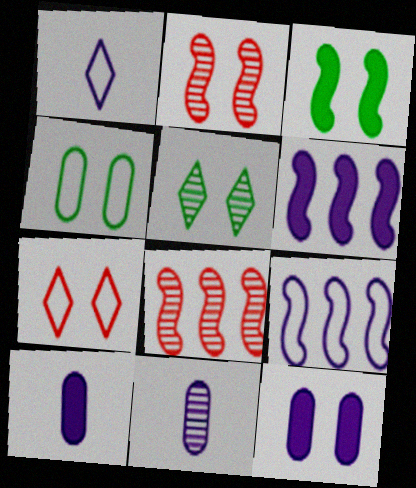[[3, 4, 5], 
[5, 8, 11]]